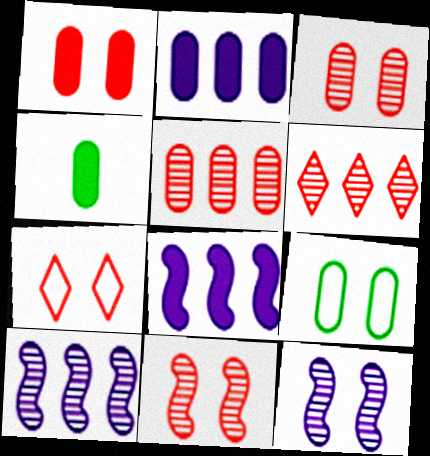[[1, 2, 4], 
[1, 7, 11], 
[4, 7, 10]]